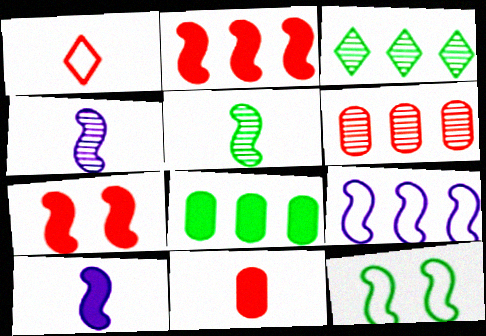[[1, 6, 7], 
[2, 4, 12], 
[5, 7, 9]]